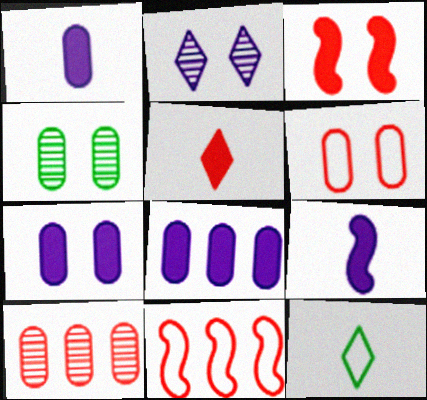[[1, 7, 8], 
[4, 6, 7]]